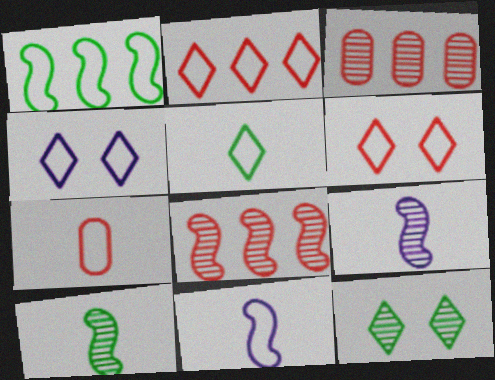[[1, 4, 7], 
[2, 4, 5], 
[3, 9, 12], 
[5, 7, 11]]